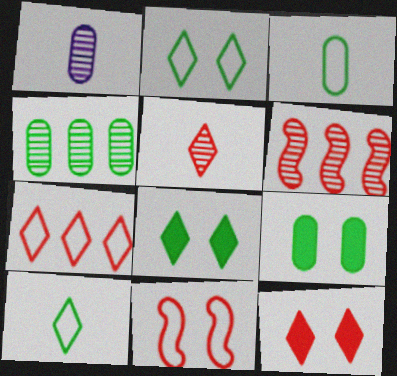[[3, 4, 9], 
[5, 7, 12]]